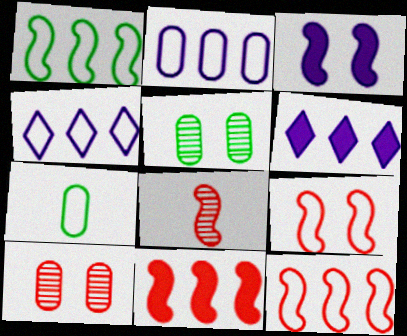[[1, 3, 8], 
[4, 7, 9], 
[8, 9, 11]]